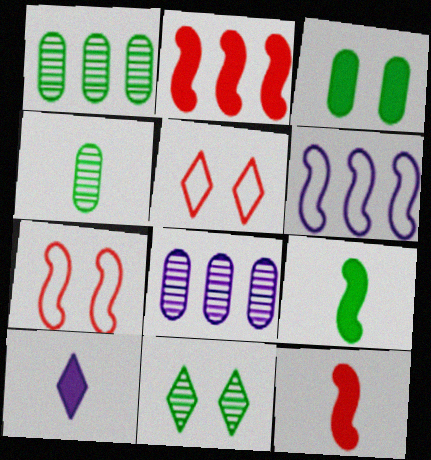[[1, 7, 10], 
[2, 3, 10], 
[5, 8, 9]]